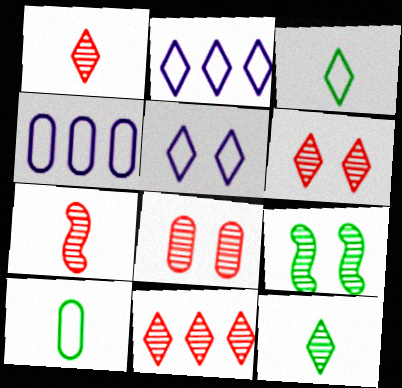[[1, 6, 11], 
[7, 8, 11]]